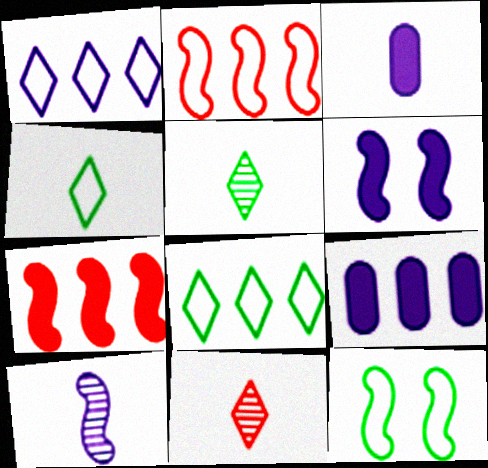[[7, 10, 12], 
[9, 11, 12]]